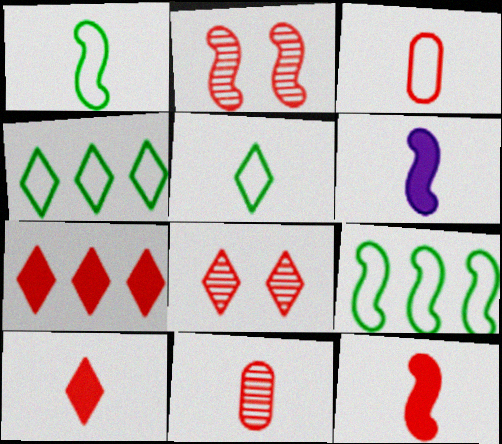[[2, 3, 7], 
[2, 6, 9], 
[5, 6, 11]]